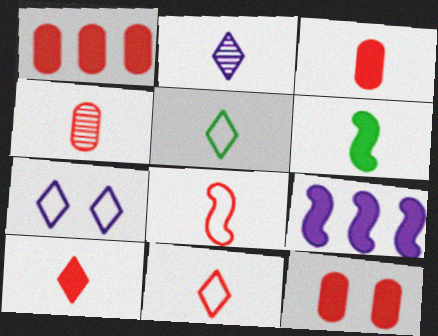[[1, 3, 12], 
[2, 5, 10], 
[4, 8, 10]]